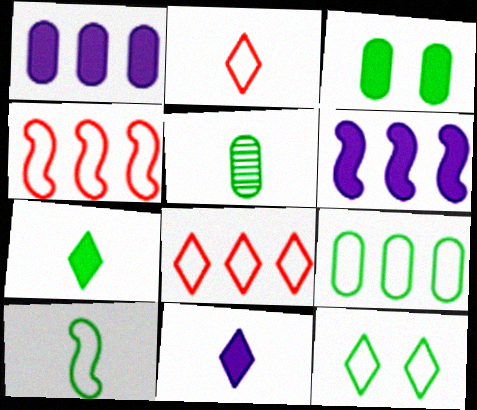[[3, 5, 9], 
[5, 7, 10], 
[9, 10, 12]]